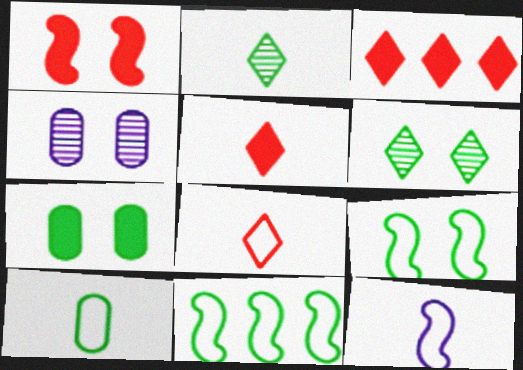[[2, 7, 11], 
[4, 5, 11], 
[6, 7, 9], 
[8, 10, 12]]